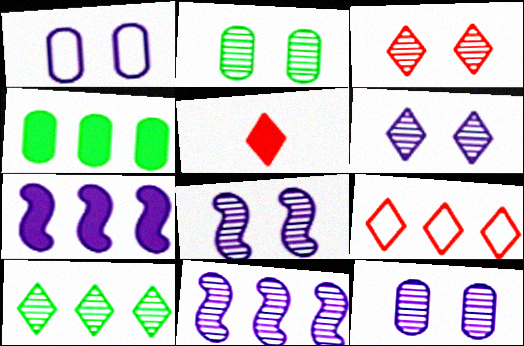[[2, 3, 8], 
[3, 5, 9], 
[4, 9, 11], 
[6, 8, 12]]